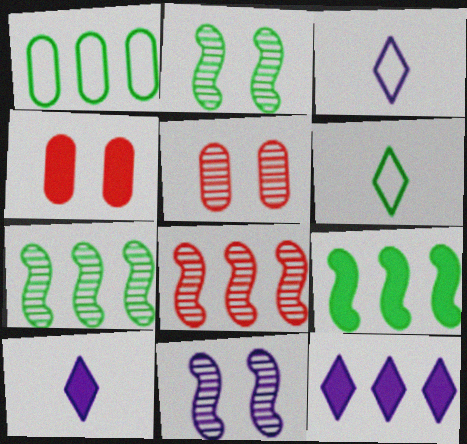[[1, 8, 12], 
[3, 4, 7], 
[3, 5, 9], 
[4, 9, 10]]